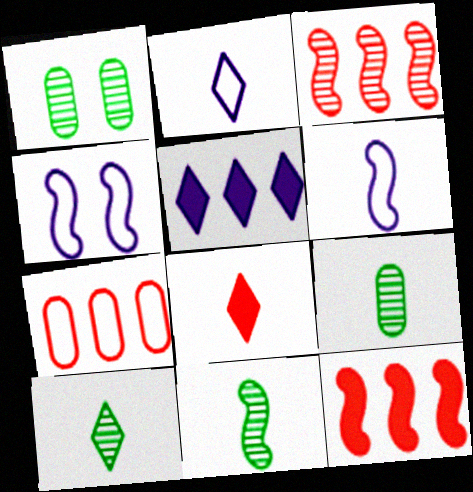[[1, 2, 12], 
[2, 8, 10], 
[4, 11, 12], 
[6, 8, 9], 
[9, 10, 11]]